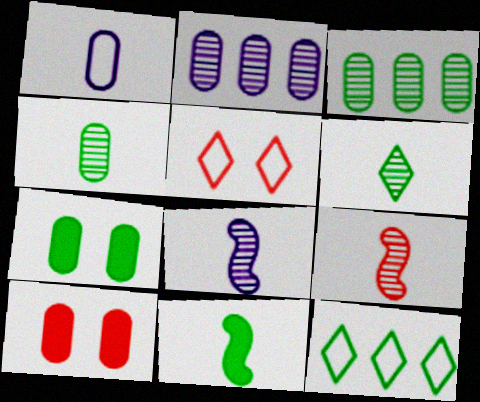[[1, 3, 10], 
[2, 5, 11], 
[8, 10, 12]]